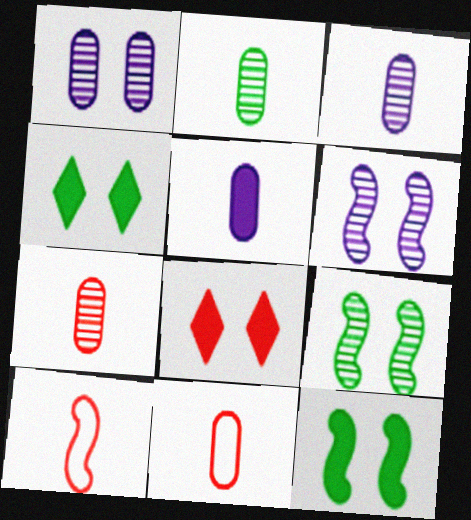[[2, 3, 7], 
[2, 5, 11]]